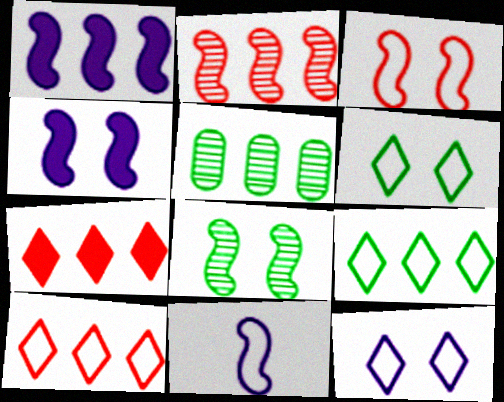[[1, 5, 10], 
[3, 4, 8]]